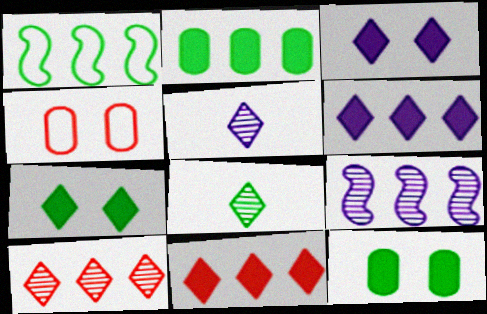[[1, 8, 12]]